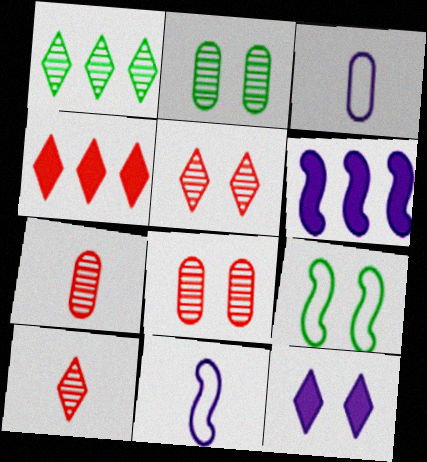[[2, 4, 11], 
[8, 9, 12]]